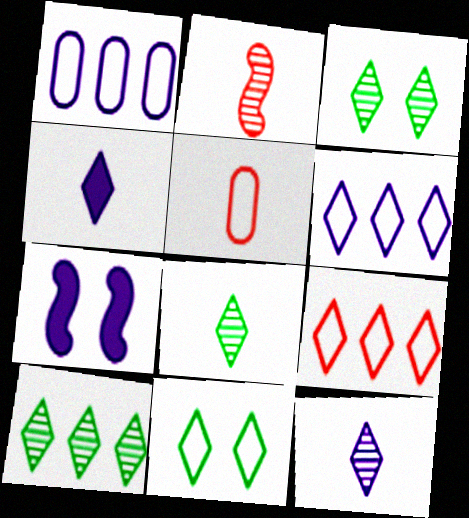[[1, 7, 12], 
[3, 4, 9], 
[3, 8, 10], 
[5, 7, 10]]